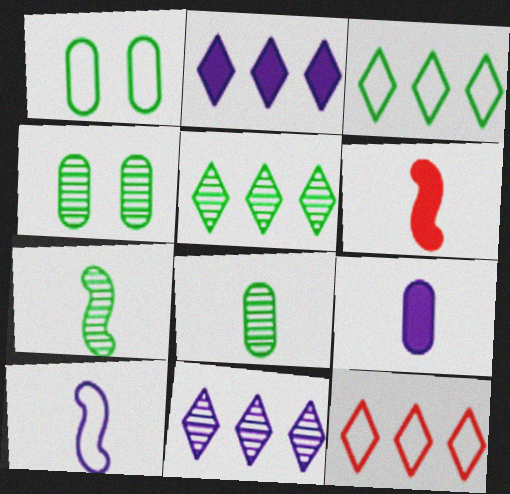[[1, 6, 11], 
[1, 10, 12], 
[2, 5, 12], 
[4, 5, 7], 
[6, 7, 10]]